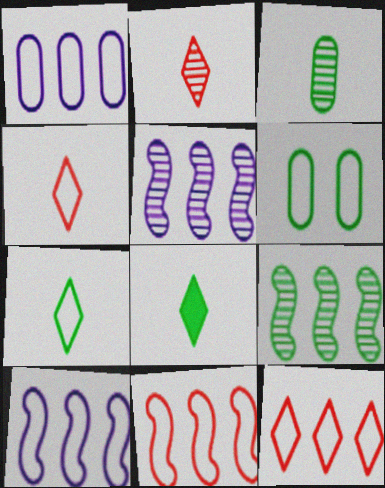[[4, 6, 10], 
[6, 8, 9]]